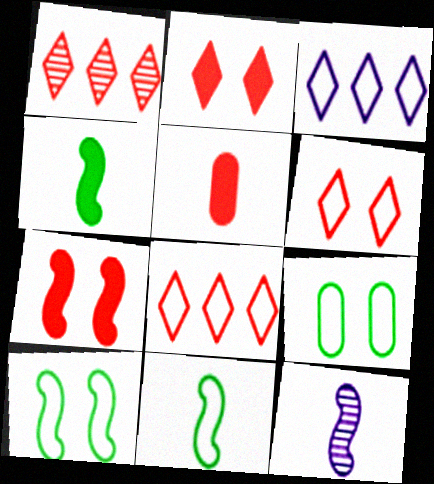[]